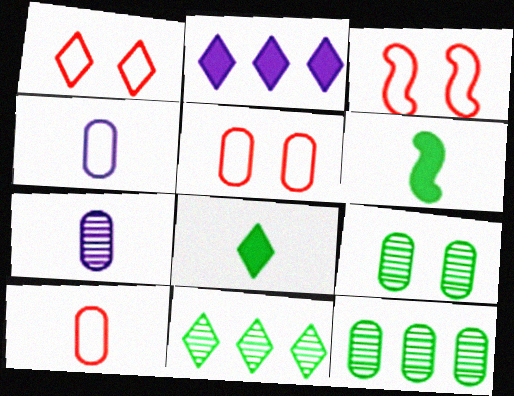[[1, 3, 5]]